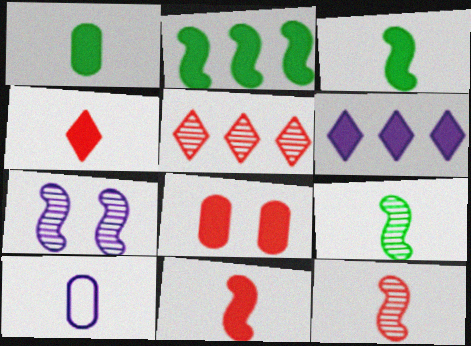[[3, 6, 8], 
[4, 9, 10], 
[6, 7, 10]]